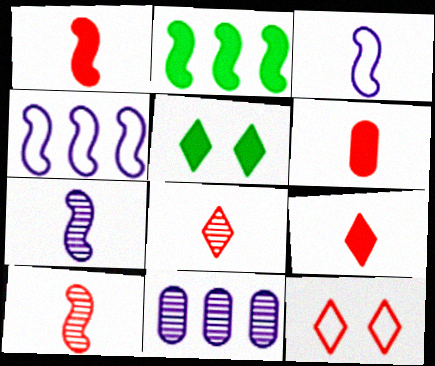[[1, 6, 9]]